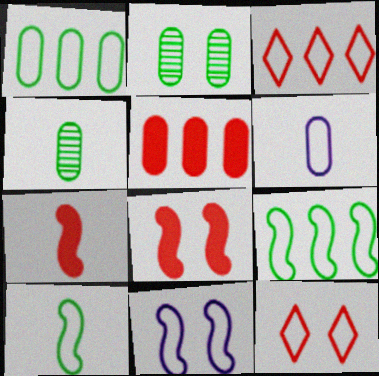[[2, 5, 6], 
[6, 9, 12]]